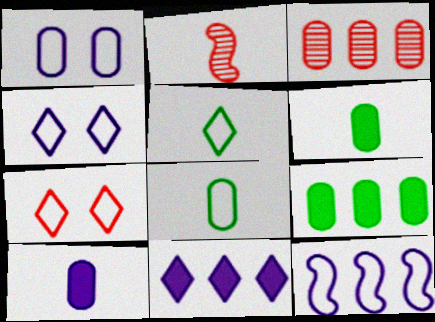[[1, 3, 6], 
[2, 4, 9], 
[2, 5, 10], 
[7, 8, 12]]